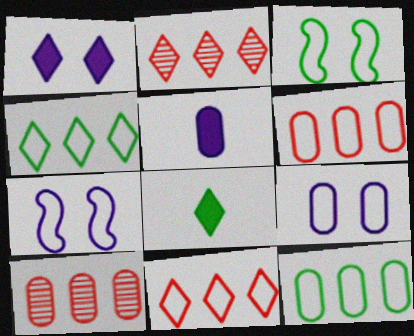[[2, 3, 5], 
[7, 8, 10]]